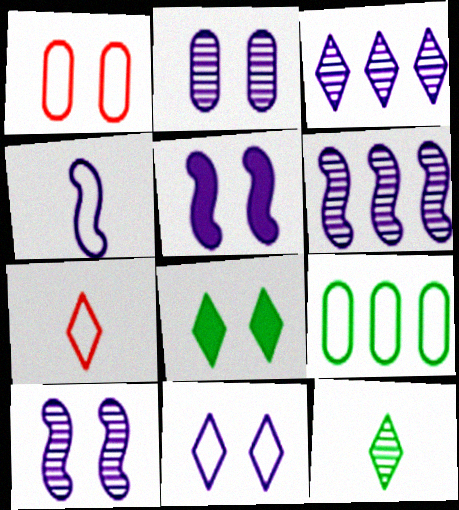[[1, 8, 10], 
[2, 5, 11], 
[3, 7, 8], 
[4, 5, 6]]